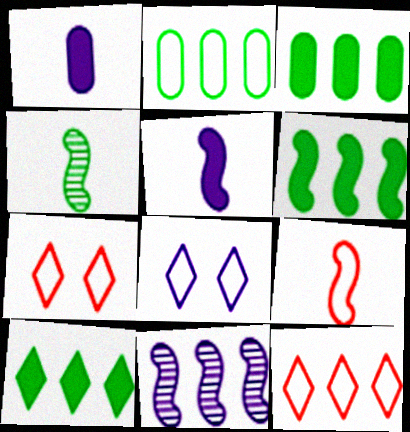[[1, 8, 11], 
[2, 8, 9], 
[3, 6, 10], 
[3, 11, 12], 
[4, 5, 9]]